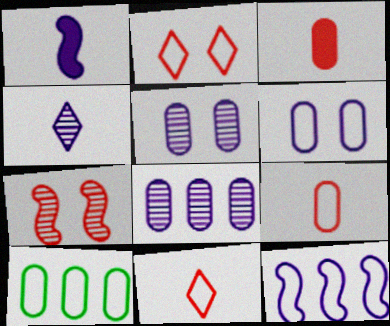[[3, 5, 10], 
[6, 9, 10]]